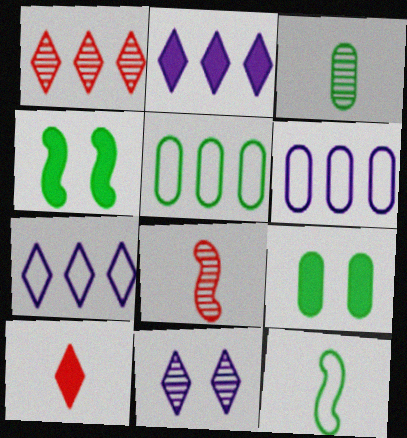[[3, 5, 9], 
[7, 8, 9]]